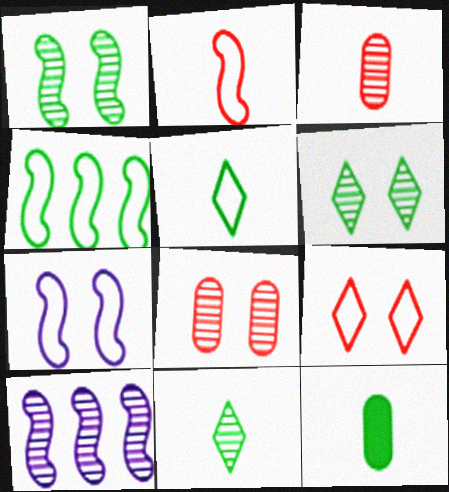[[2, 4, 7], 
[3, 6, 10], 
[4, 6, 12], 
[8, 10, 11], 
[9, 10, 12]]